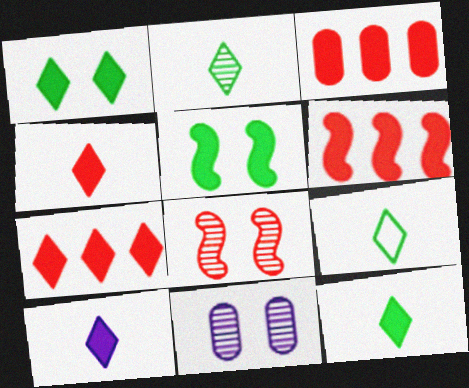[[1, 7, 10], 
[2, 9, 12], 
[3, 5, 10], 
[3, 6, 7], 
[4, 10, 12], 
[6, 9, 11]]